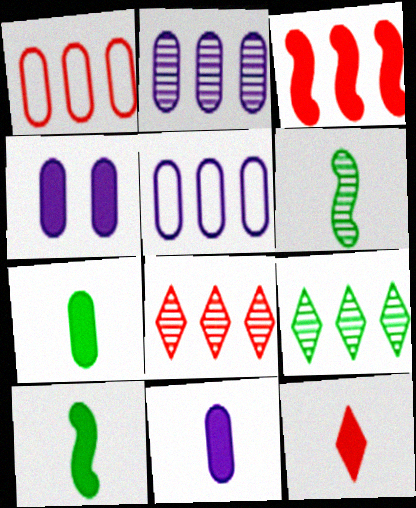[[1, 3, 8], 
[3, 5, 9], 
[10, 11, 12]]